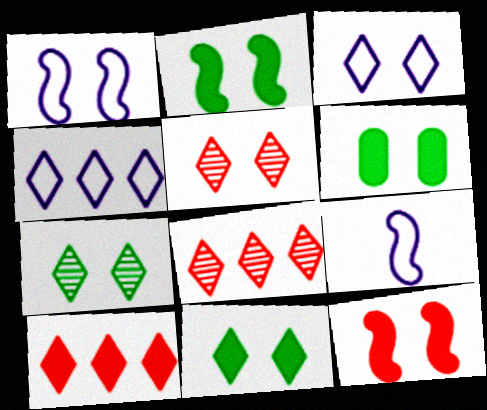[[1, 5, 6], 
[2, 6, 11], 
[3, 5, 11], 
[6, 8, 9]]